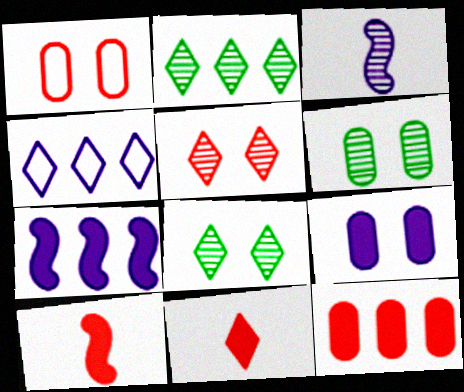[[1, 6, 9], 
[3, 4, 9], 
[4, 6, 10], 
[4, 8, 11]]